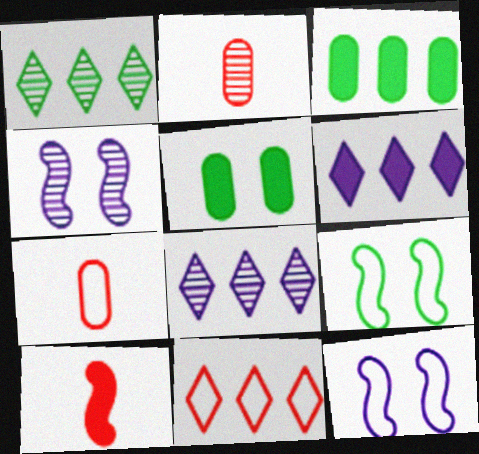[[1, 2, 4], 
[1, 6, 11], 
[2, 6, 9], 
[5, 6, 10]]